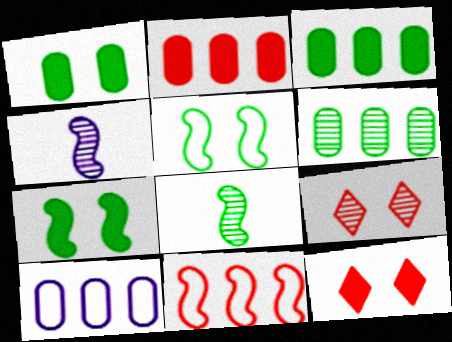[[2, 6, 10], 
[4, 6, 9], 
[4, 7, 11], 
[8, 10, 12]]